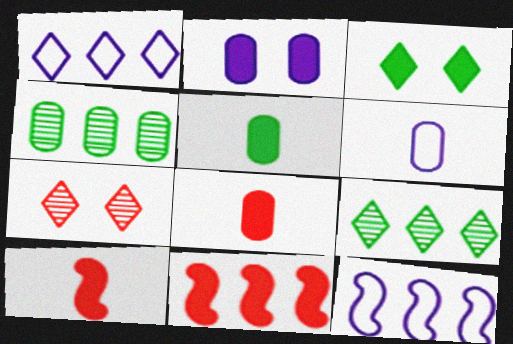[[1, 4, 11], 
[5, 7, 12]]